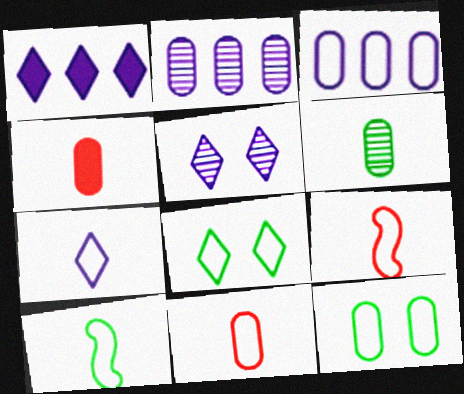[[1, 5, 7], 
[2, 4, 12], 
[3, 8, 9], 
[3, 11, 12], 
[7, 10, 11]]